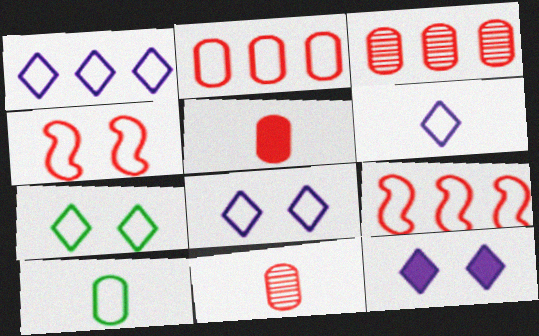[[1, 4, 10], 
[1, 6, 8], 
[8, 9, 10]]